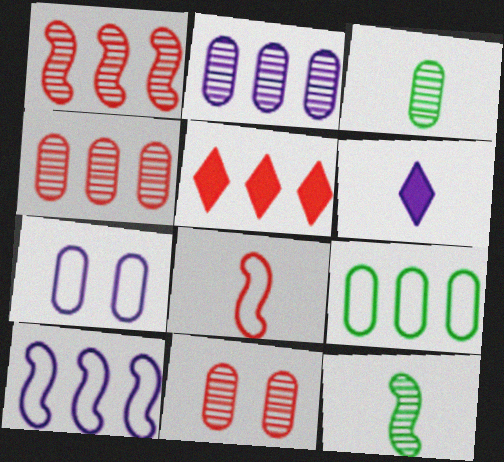[[2, 3, 11], 
[3, 6, 8], 
[5, 7, 12], 
[5, 8, 11]]